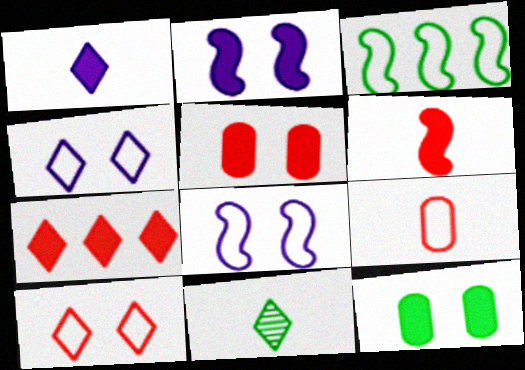[[3, 4, 9], 
[3, 11, 12], 
[4, 7, 11], 
[5, 6, 7]]